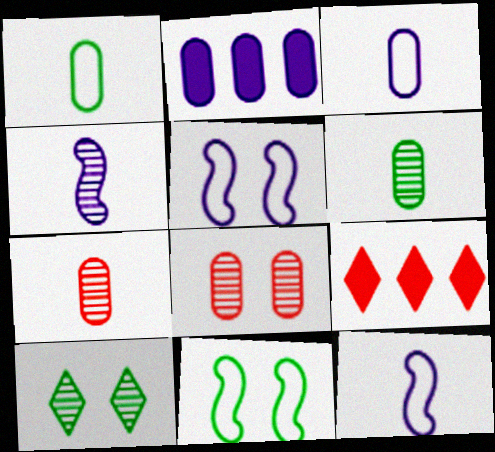[[1, 2, 8], 
[5, 6, 9]]